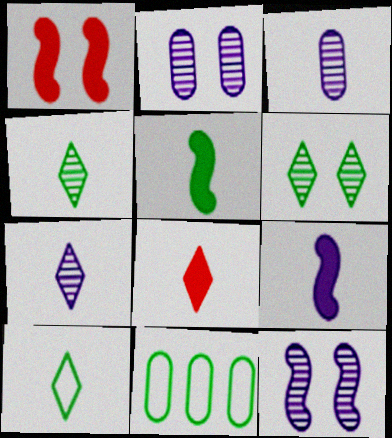[[1, 7, 11], 
[5, 6, 11], 
[7, 8, 10], 
[8, 11, 12]]